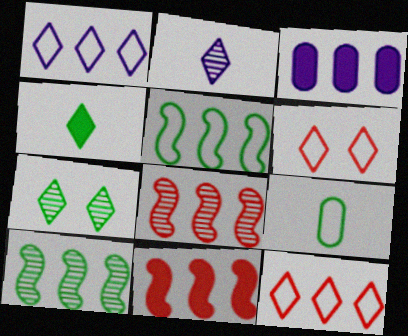[[3, 10, 12]]